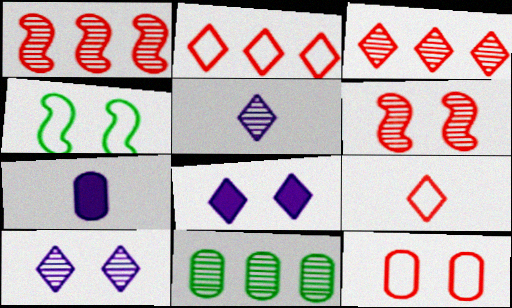[[3, 4, 7], 
[5, 6, 11], 
[7, 11, 12]]